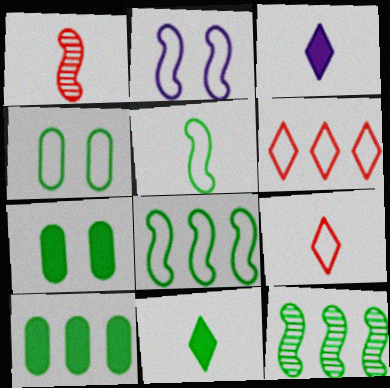[[4, 11, 12]]